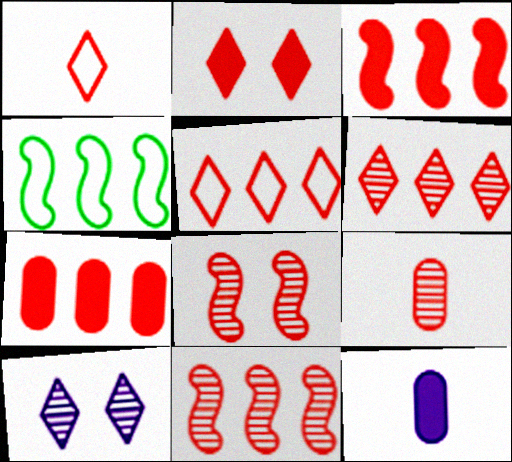[[1, 2, 6], 
[1, 7, 8], 
[5, 7, 11], 
[6, 8, 9]]